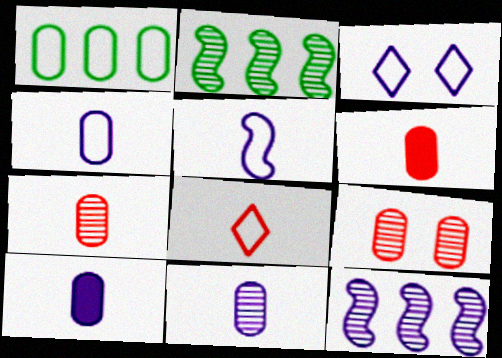[[1, 9, 10], 
[2, 3, 6], 
[3, 10, 12], 
[4, 10, 11]]